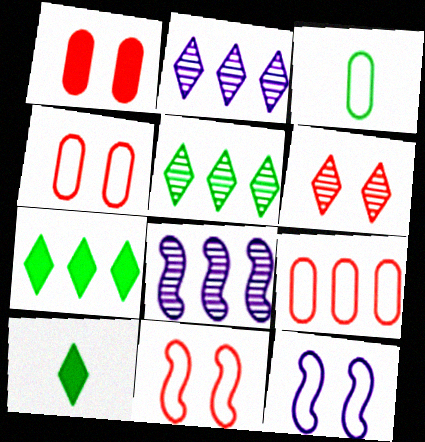[[1, 6, 11], 
[4, 8, 10], 
[7, 8, 9]]